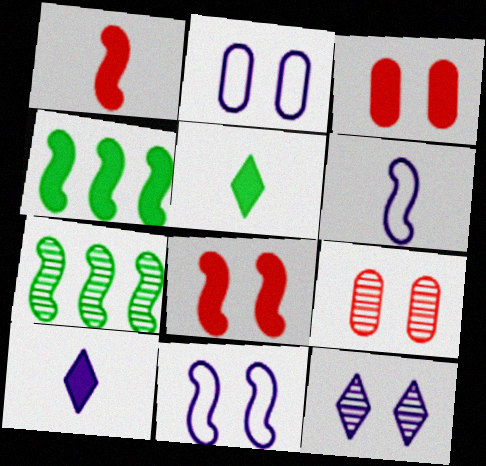[[1, 7, 11], 
[3, 4, 10], 
[6, 7, 8]]